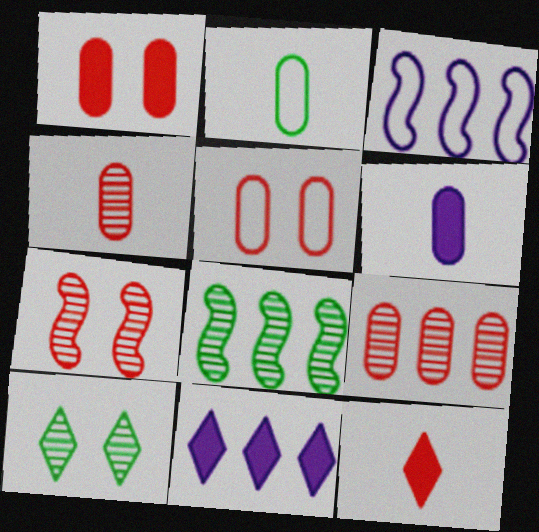[[2, 4, 6], 
[2, 7, 11]]